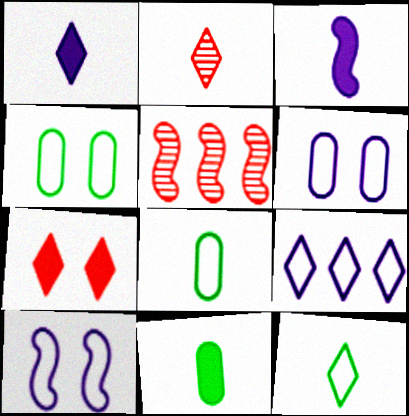[[1, 2, 12], 
[1, 4, 5], 
[2, 3, 8]]